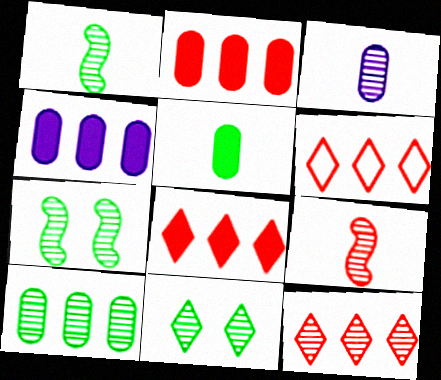[[1, 10, 11], 
[3, 7, 12], 
[6, 8, 12]]